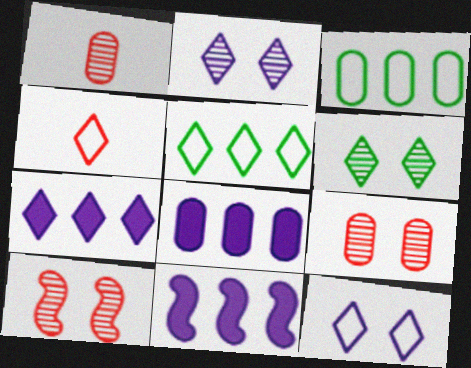[[4, 5, 12], 
[4, 6, 7], 
[7, 8, 11]]